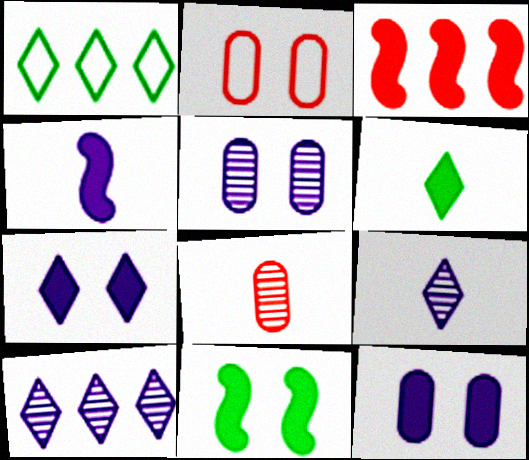[[3, 4, 11], 
[3, 6, 12]]